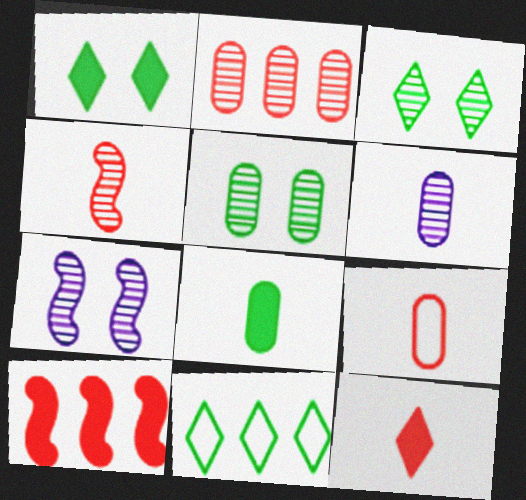[[2, 5, 6], 
[4, 9, 12], 
[6, 8, 9]]